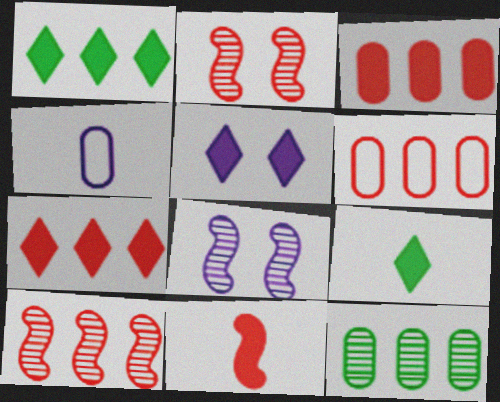[[1, 2, 4], 
[5, 7, 9], 
[6, 7, 10], 
[6, 8, 9]]